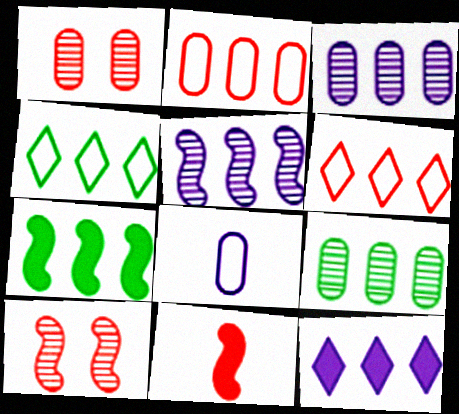[[1, 6, 11], 
[3, 6, 7], 
[4, 7, 9]]